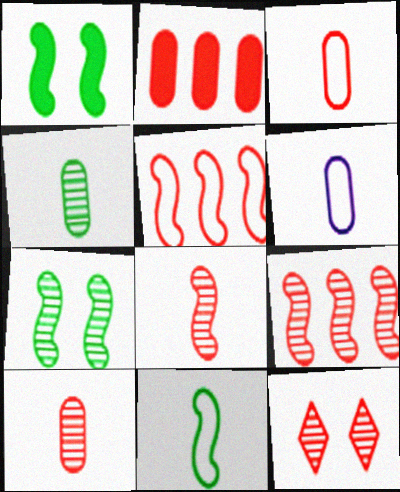[[9, 10, 12]]